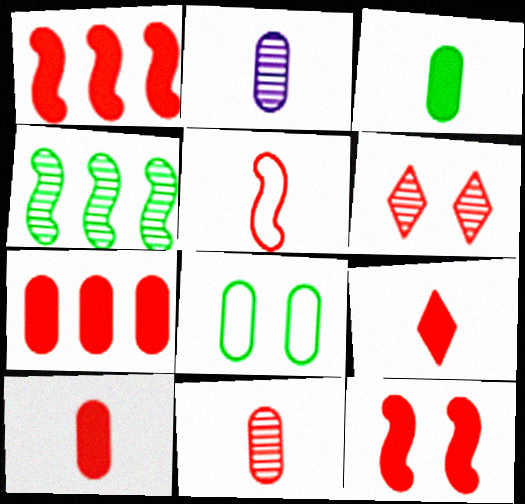[[2, 4, 6], 
[2, 7, 8], 
[5, 6, 7], 
[5, 9, 11], 
[7, 9, 12]]